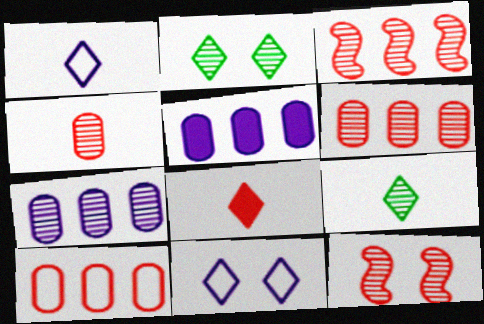[[1, 8, 9], 
[7, 9, 12], 
[8, 10, 12]]